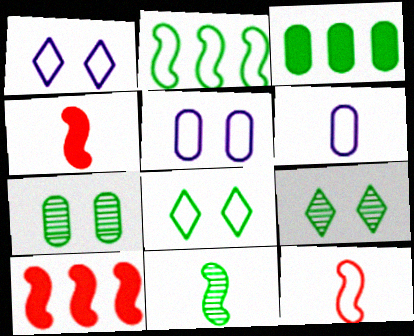[[3, 8, 11], 
[6, 9, 10]]